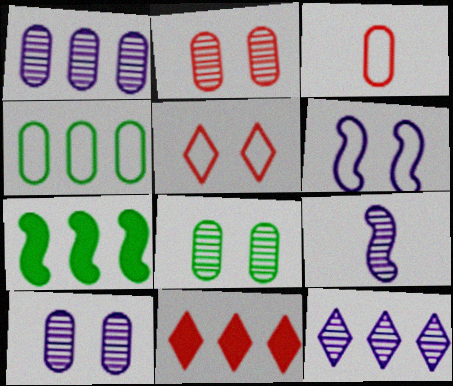[[2, 8, 10], 
[9, 10, 12]]